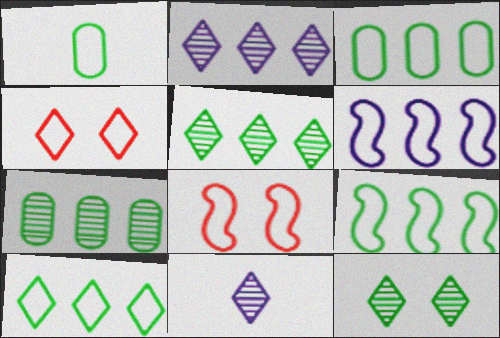[[1, 4, 6], 
[3, 9, 10]]